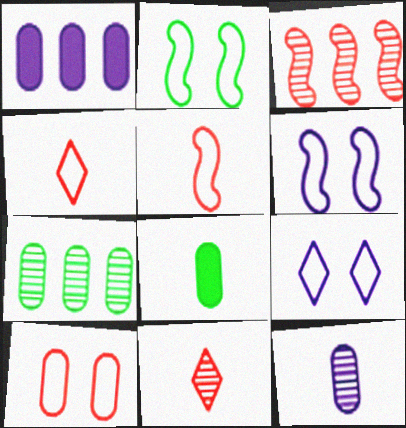[[1, 2, 11], 
[2, 9, 10], 
[3, 8, 9]]